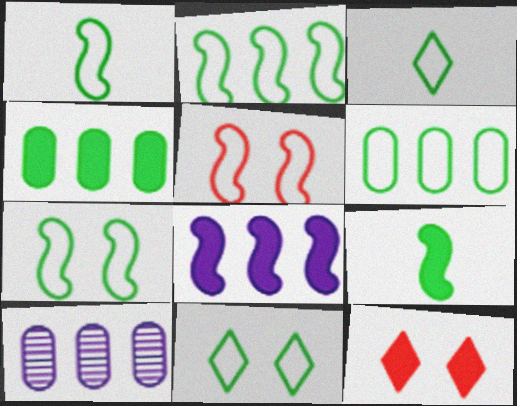[[1, 2, 7], 
[1, 6, 11], 
[1, 10, 12], 
[3, 6, 7]]